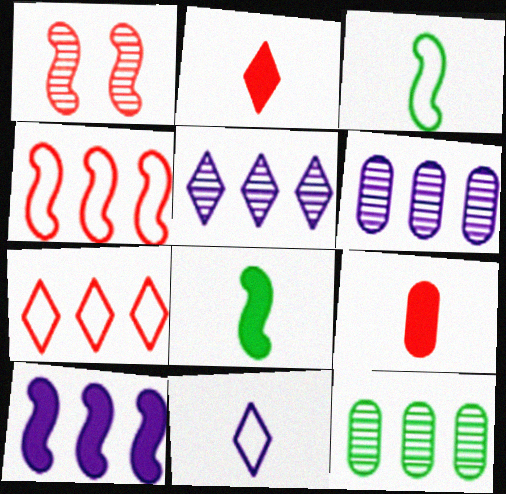[[1, 3, 10], 
[1, 7, 9], 
[7, 10, 12]]